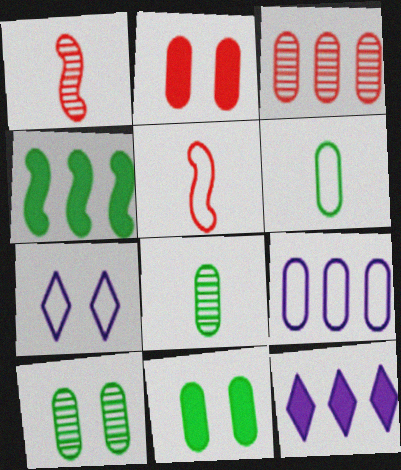[[2, 8, 9], 
[5, 10, 12]]